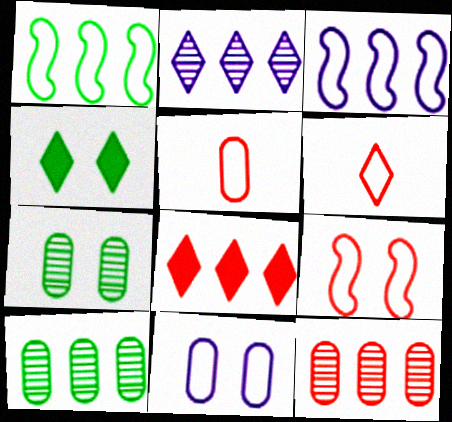[[1, 6, 11], 
[2, 4, 6], 
[3, 8, 10]]